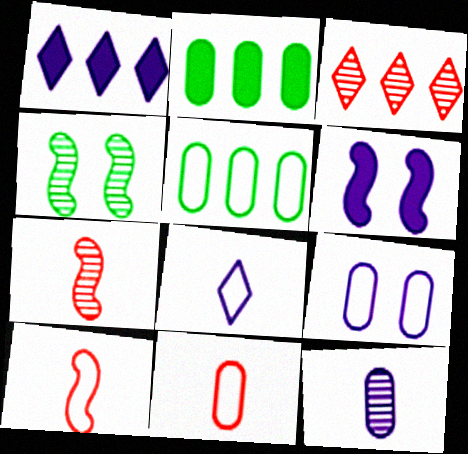[[1, 4, 11], 
[3, 4, 12], 
[5, 9, 11]]